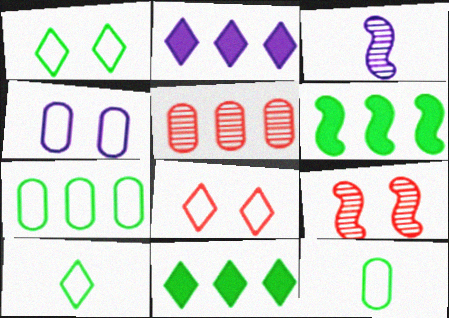[[2, 3, 4], 
[2, 9, 12]]